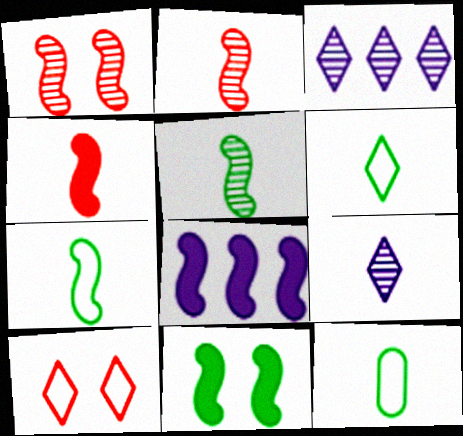[[1, 7, 8], 
[4, 8, 11], 
[4, 9, 12], 
[6, 7, 12]]